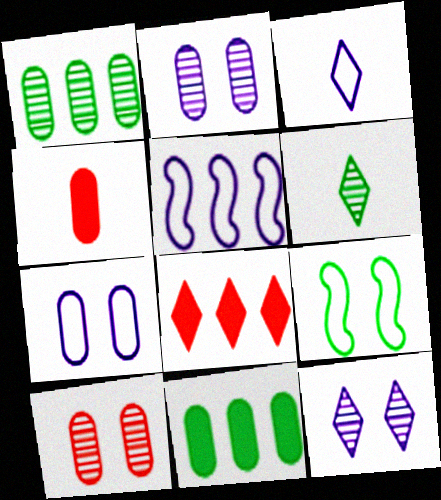[[1, 4, 7], 
[1, 5, 8], 
[3, 5, 7], 
[6, 9, 11]]